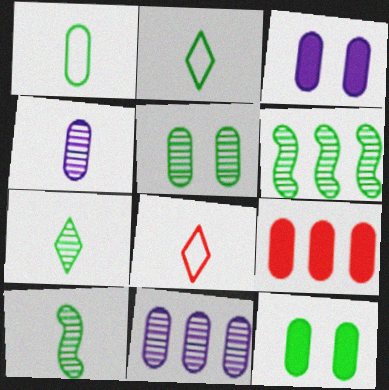[[2, 6, 12], 
[3, 6, 8], 
[5, 6, 7]]